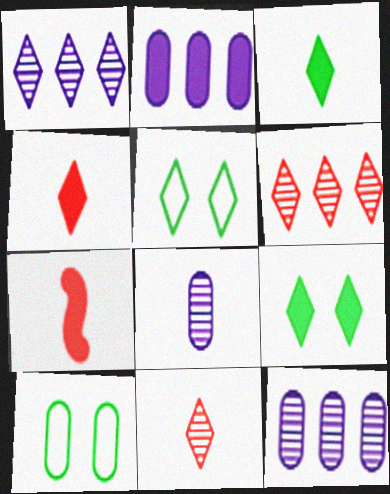[[1, 4, 5], 
[1, 7, 10], 
[2, 7, 9], 
[5, 7, 12]]